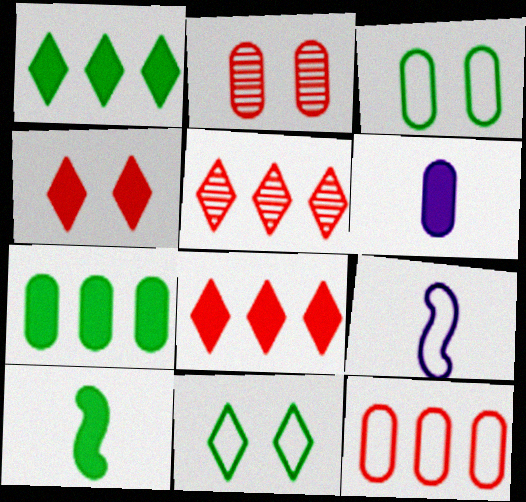[[1, 2, 9], 
[9, 11, 12]]